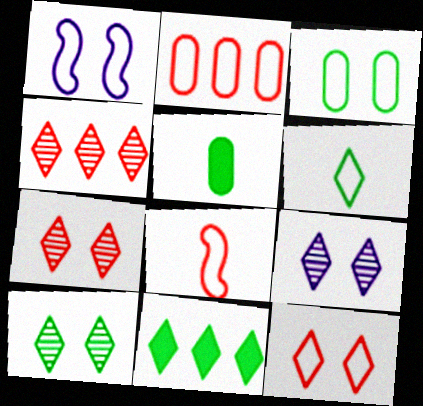[[1, 2, 6], 
[1, 3, 12], 
[1, 4, 5], 
[2, 8, 12], 
[6, 10, 11], 
[7, 9, 10]]